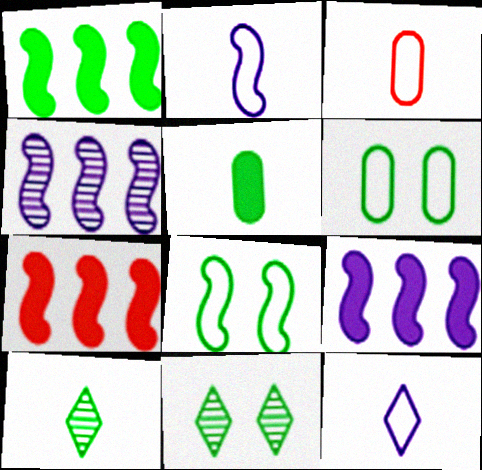[[1, 6, 10], 
[1, 7, 9], 
[3, 9, 11]]